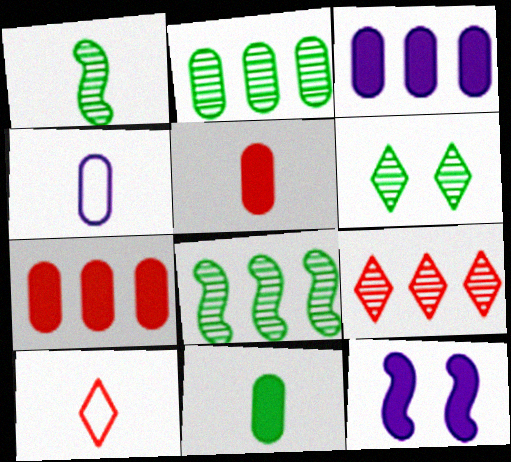[[1, 2, 6], 
[2, 10, 12]]